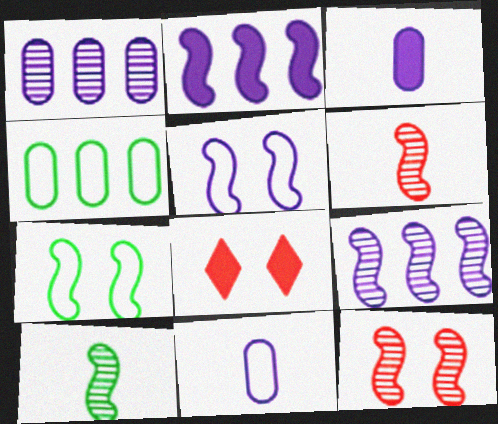[[2, 6, 7], 
[9, 10, 12]]